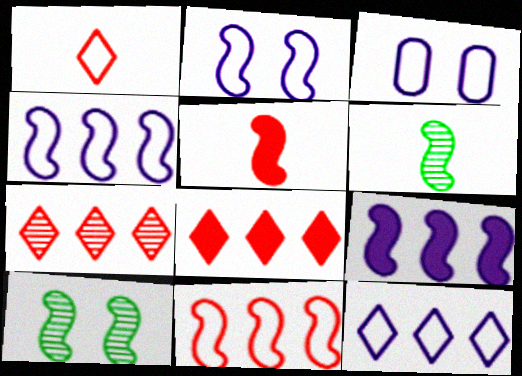[[3, 6, 8], 
[4, 5, 10]]